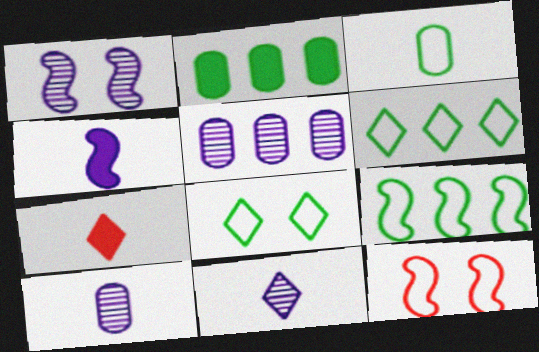[[1, 5, 11], 
[2, 11, 12], 
[3, 8, 9]]